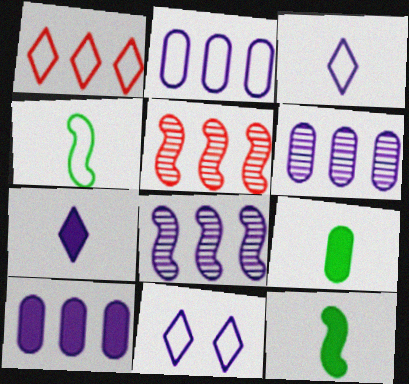[[2, 6, 10], 
[5, 9, 11]]